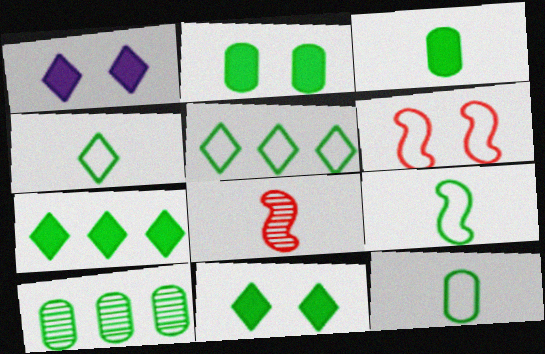[[2, 10, 12], 
[4, 9, 12], 
[9, 10, 11]]